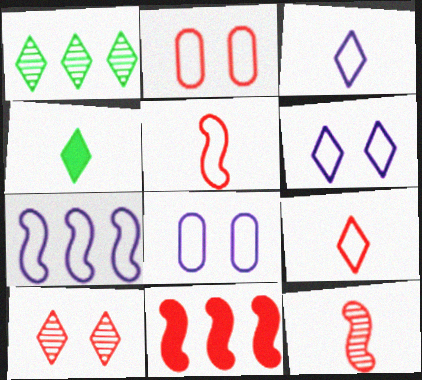[[3, 7, 8]]